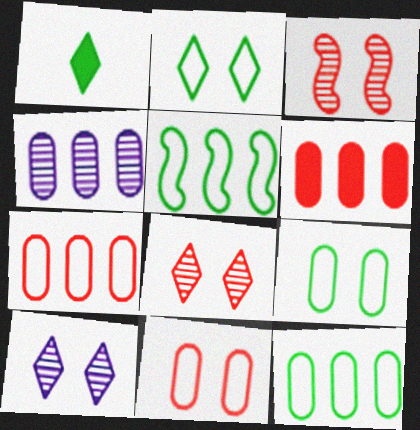[[4, 6, 12]]